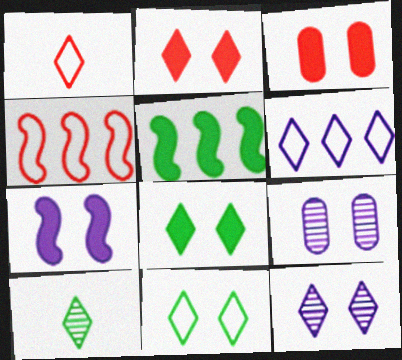[[1, 5, 9], 
[1, 6, 11], 
[2, 6, 10], 
[2, 11, 12], 
[3, 7, 8]]